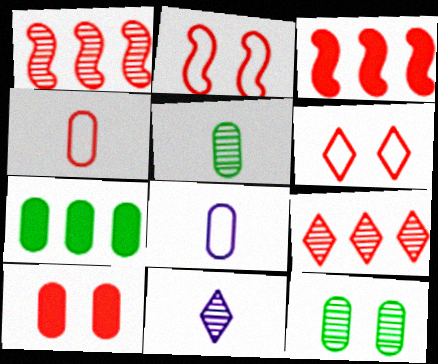[[1, 11, 12], 
[2, 7, 11]]